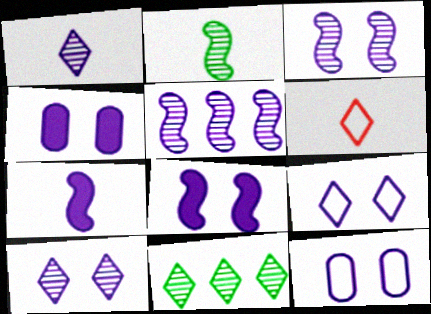[[3, 4, 9], 
[8, 10, 12]]